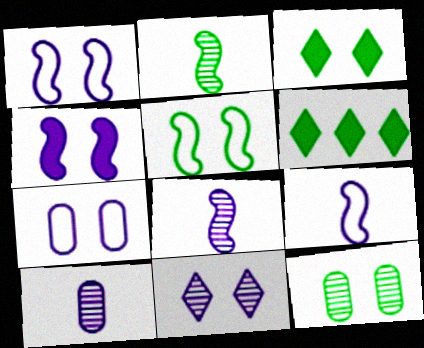[[3, 5, 12], 
[4, 7, 11]]